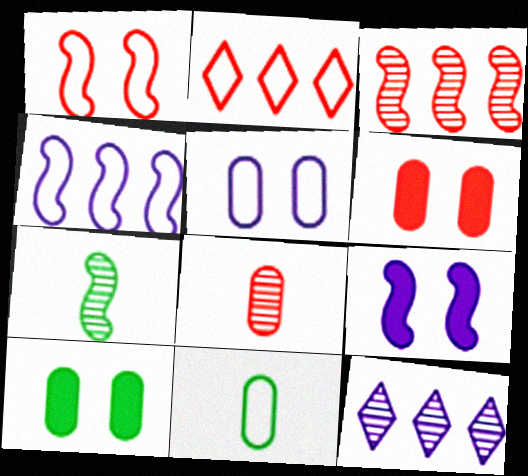[]